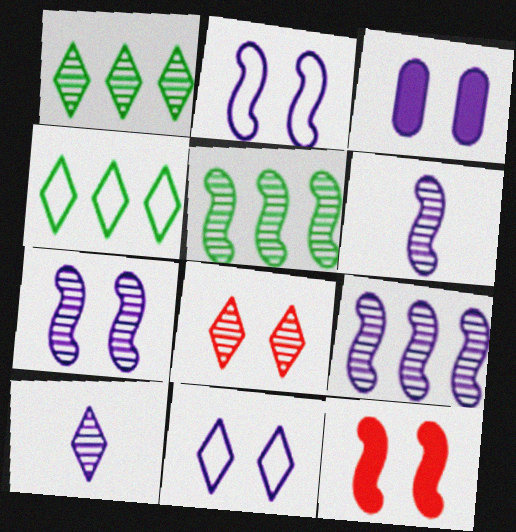[[1, 8, 10], 
[3, 7, 11], 
[6, 7, 9]]